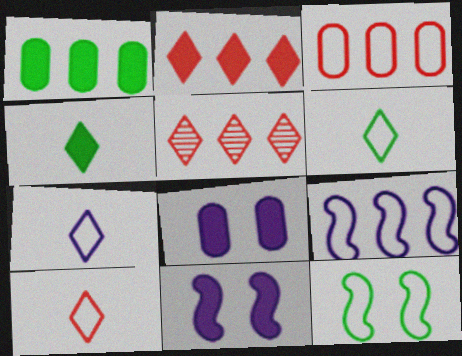[[1, 5, 9], 
[3, 7, 12], 
[6, 7, 10]]